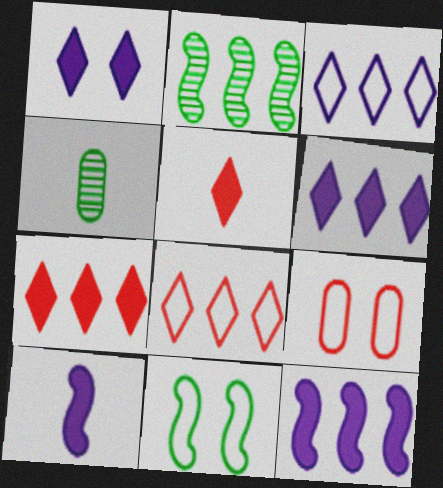[]